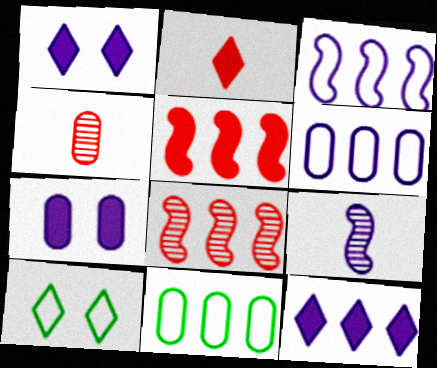[[1, 6, 9], 
[4, 7, 11], 
[8, 11, 12]]